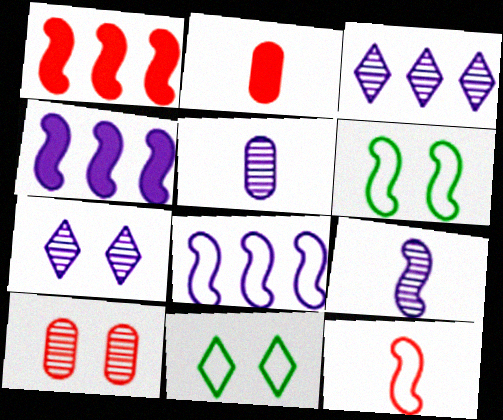[[1, 5, 11], 
[1, 6, 9], 
[2, 3, 6], 
[6, 8, 12]]